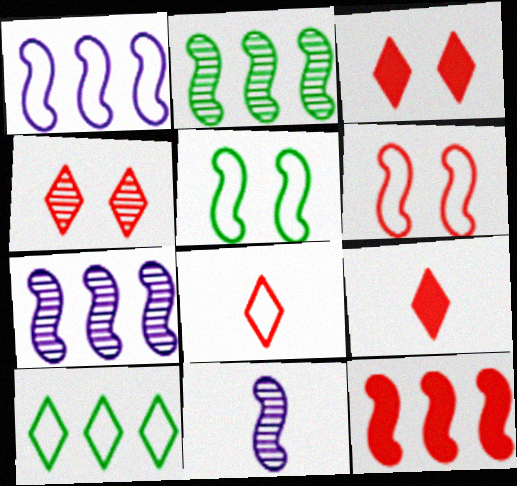[[1, 2, 12], 
[5, 11, 12]]